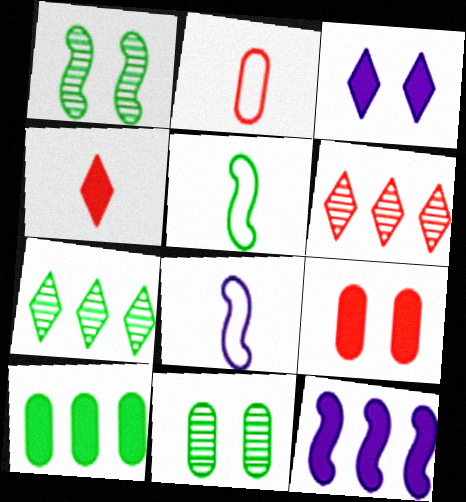[[7, 8, 9]]